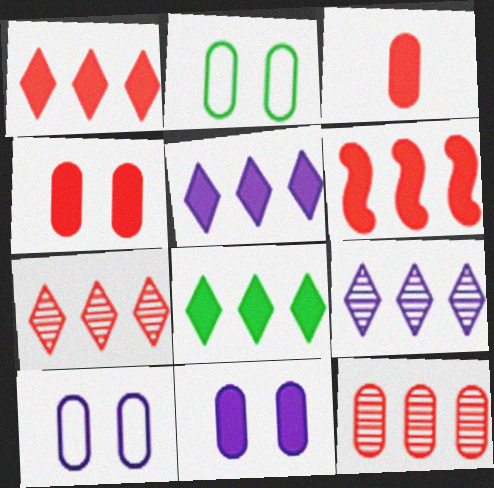[[1, 5, 8]]